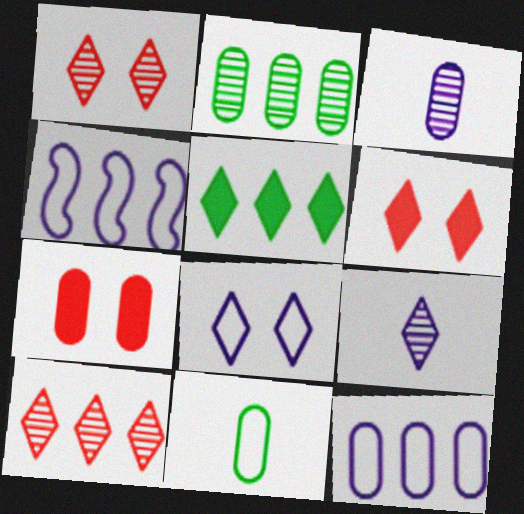[]